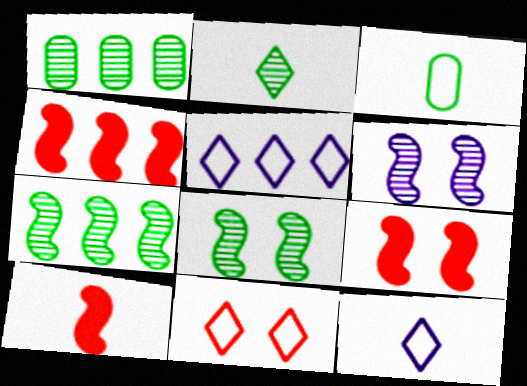[[1, 2, 8], 
[1, 4, 5], 
[1, 9, 12], 
[4, 9, 10]]